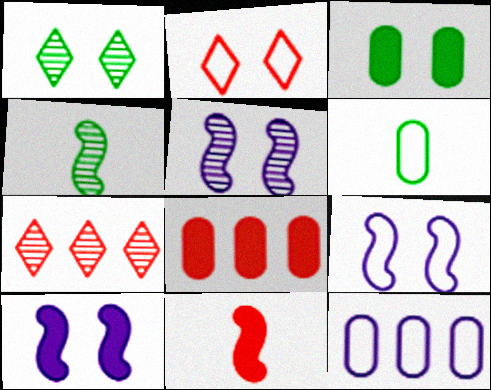[[1, 11, 12], 
[2, 3, 5], 
[5, 9, 10], 
[6, 7, 10]]